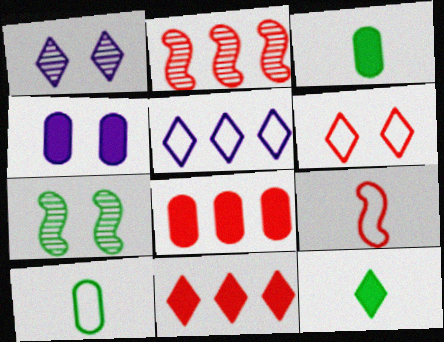[[3, 4, 8], 
[4, 6, 7]]